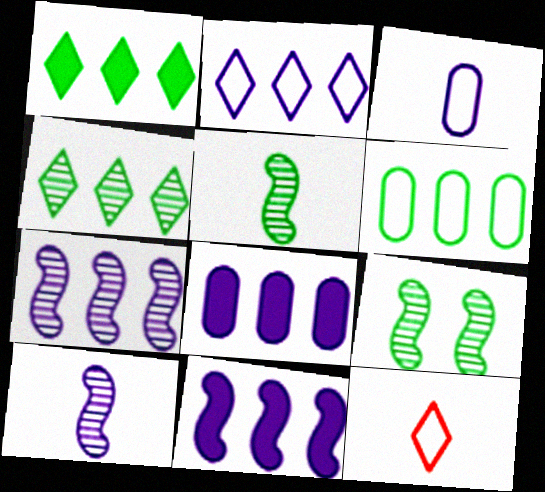[[2, 7, 8], 
[8, 9, 12]]